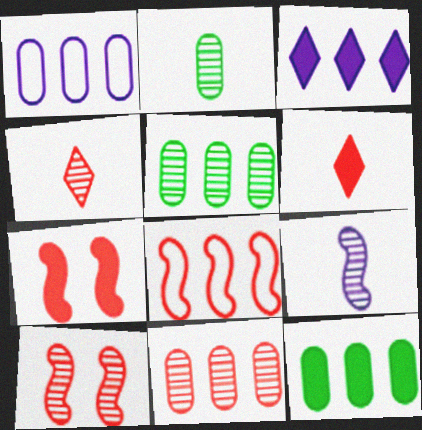[[1, 11, 12], 
[2, 4, 9], 
[3, 5, 8], 
[4, 10, 11]]